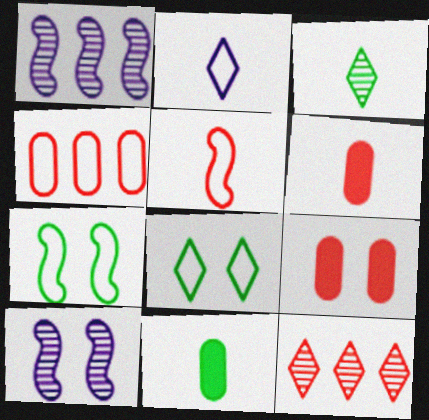[[1, 6, 8], 
[2, 4, 7], 
[5, 9, 12], 
[8, 9, 10]]